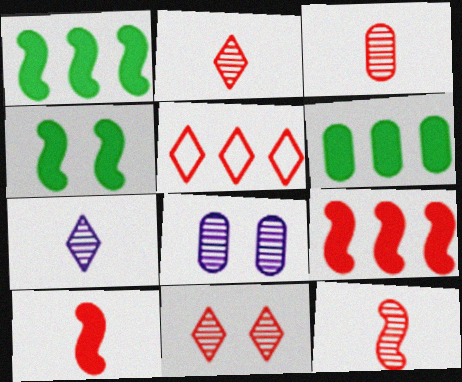[[2, 3, 12]]